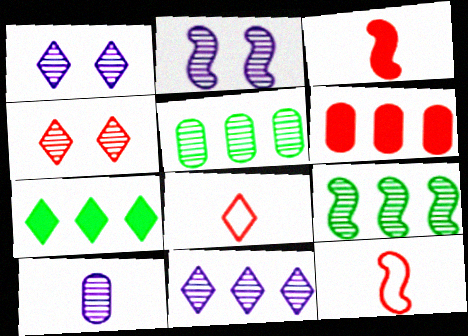[[1, 7, 8], 
[2, 10, 11], 
[4, 6, 12], 
[4, 9, 10]]